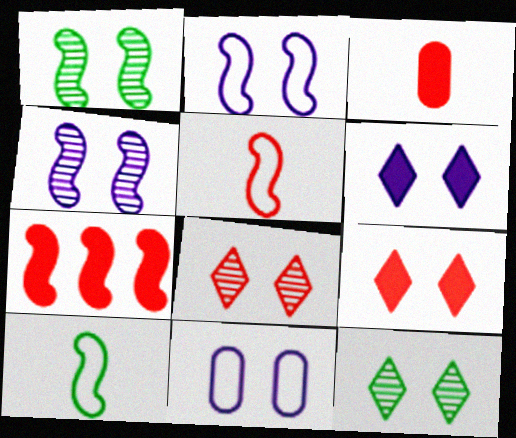[[1, 9, 11], 
[3, 7, 9], 
[4, 6, 11], 
[4, 7, 10]]